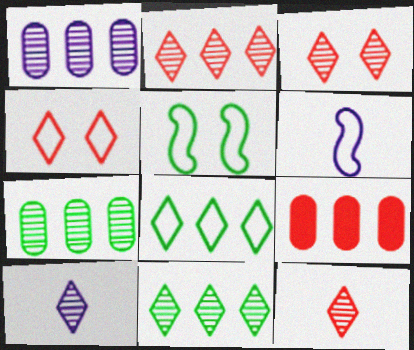[[2, 3, 12], 
[3, 10, 11], 
[5, 9, 10]]